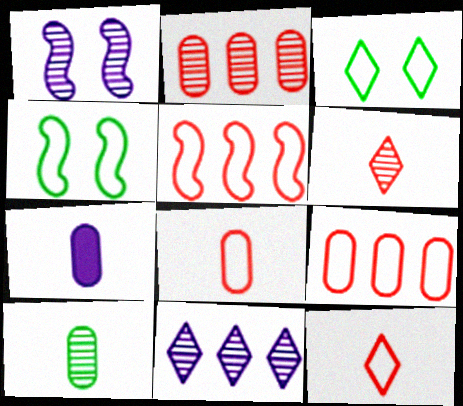[[7, 8, 10]]